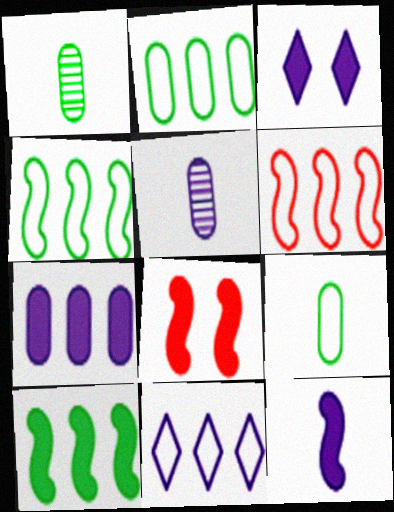[[1, 3, 6], 
[1, 8, 11], 
[2, 6, 11], 
[3, 7, 12], 
[8, 10, 12]]